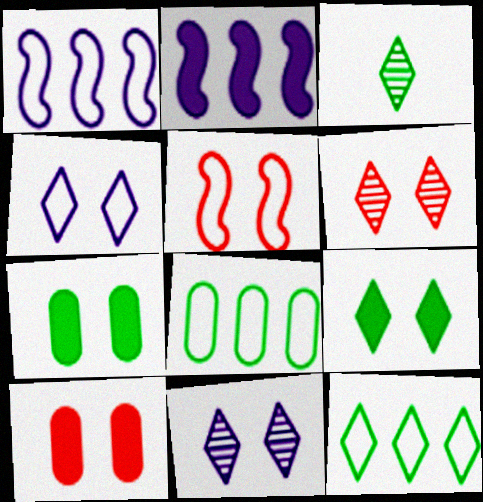[[1, 3, 10], 
[3, 9, 12], 
[4, 6, 9], 
[5, 6, 10], 
[5, 7, 11]]